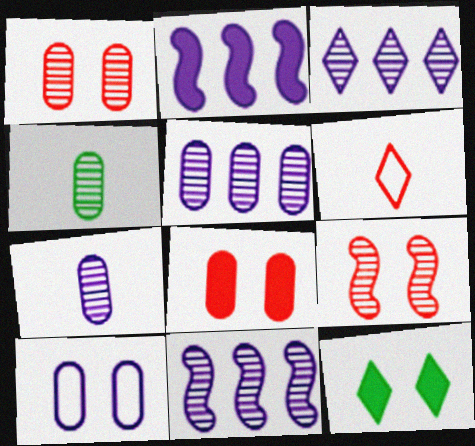[[1, 4, 5], 
[3, 4, 9], 
[3, 5, 11], 
[3, 6, 12], 
[9, 10, 12]]